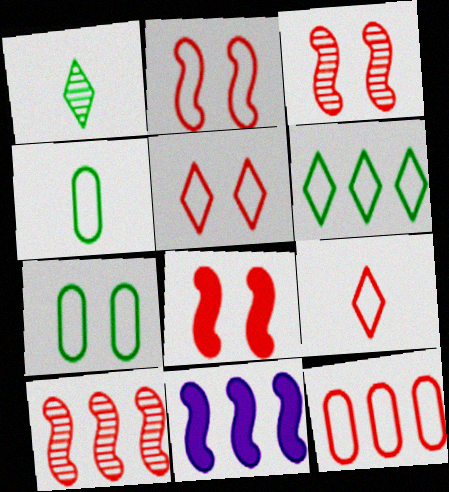[[2, 3, 8], 
[2, 9, 12]]